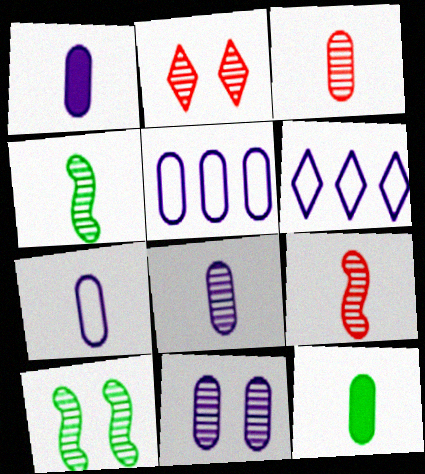[[1, 5, 11], 
[1, 7, 8], 
[2, 10, 11], 
[3, 7, 12]]